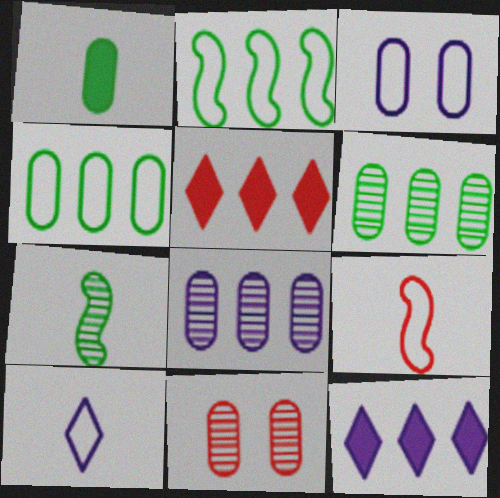[[2, 5, 8], 
[3, 5, 7], 
[5, 9, 11]]